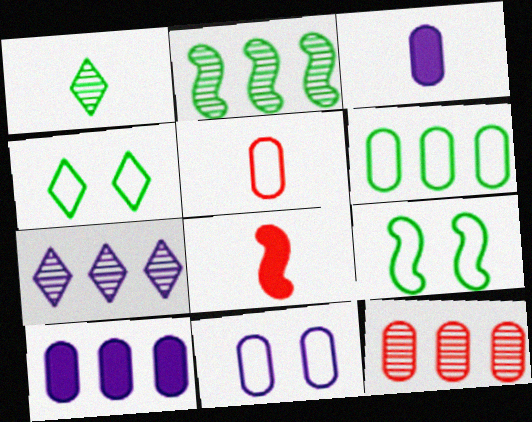[[2, 7, 12], 
[5, 6, 11], 
[6, 10, 12]]